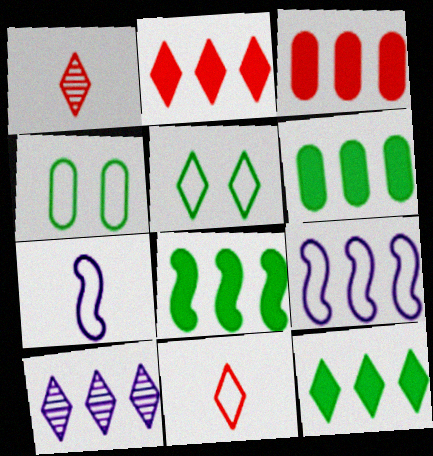[[4, 9, 11], 
[6, 8, 12]]